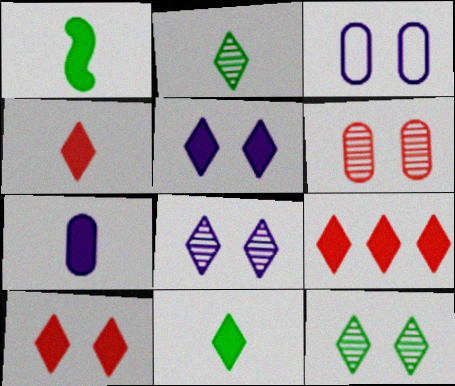[[1, 4, 7], 
[4, 9, 10], 
[5, 9, 11]]